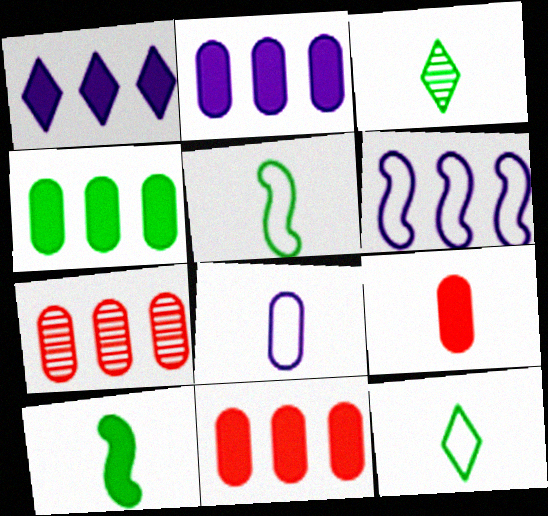[[2, 4, 11]]